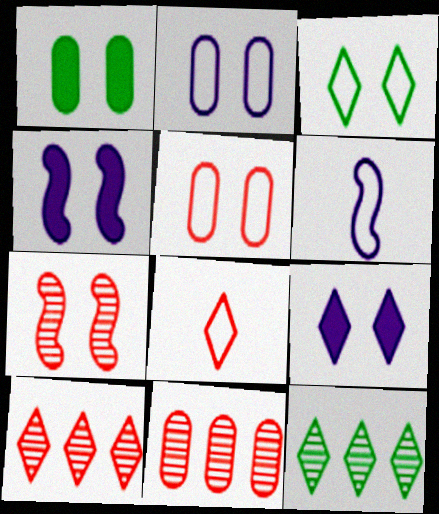[[1, 6, 10], 
[8, 9, 12]]